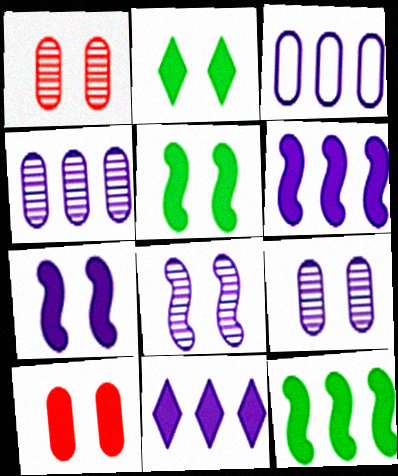[[2, 7, 10]]